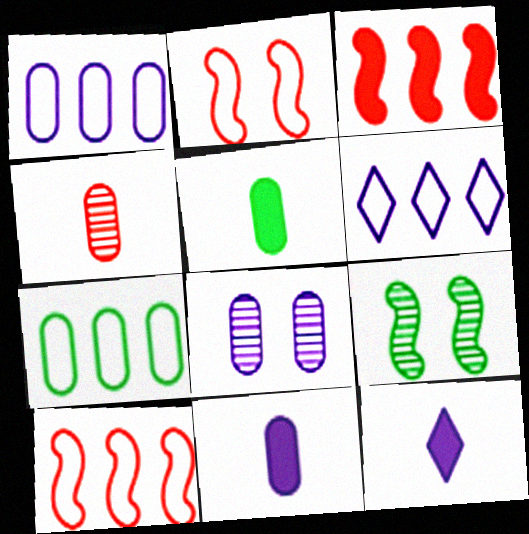[[1, 8, 11], 
[6, 7, 10]]